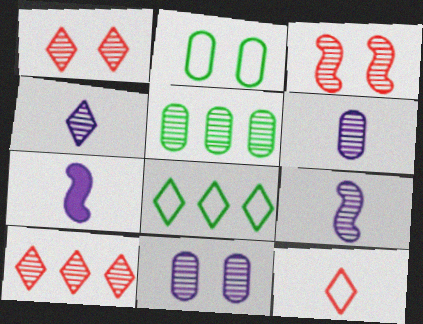[[1, 5, 9], 
[2, 7, 10], 
[3, 4, 5], 
[4, 6, 9]]